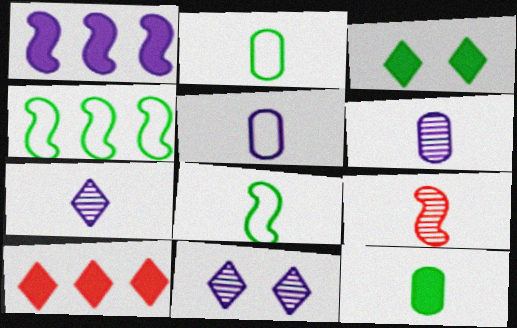[[1, 5, 11]]